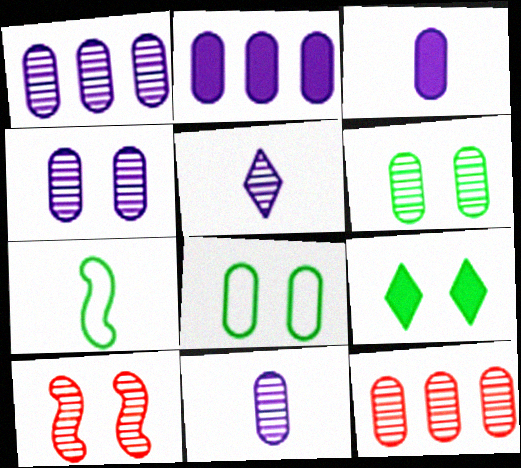[[1, 4, 11], 
[3, 8, 12], 
[6, 11, 12]]